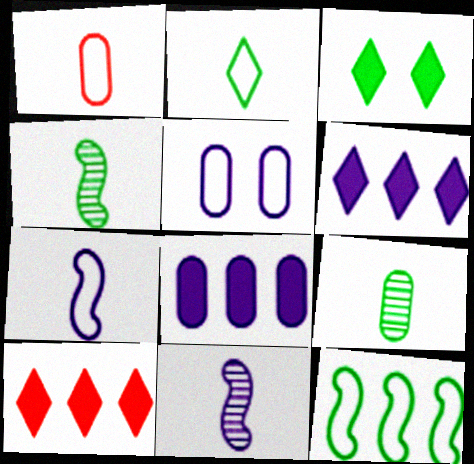[[1, 2, 7], 
[3, 9, 12], 
[4, 5, 10], 
[5, 6, 11]]